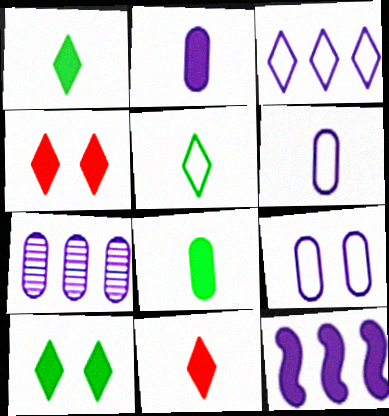[[2, 7, 9], 
[3, 7, 12], 
[4, 8, 12]]